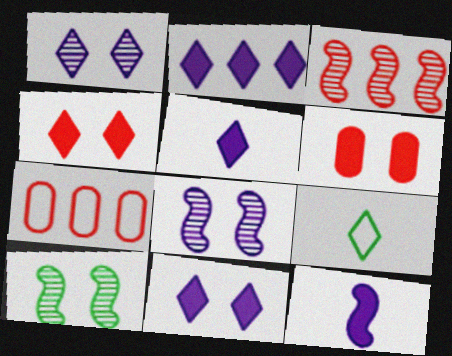[[2, 5, 11], 
[5, 7, 10]]